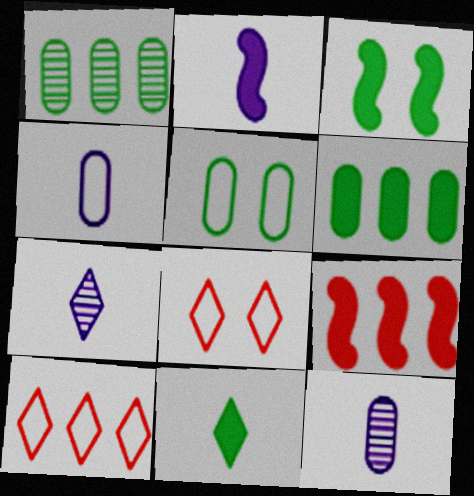[[1, 2, 8], 
[2, 3, 9], 
[2, 4, 7], 
[3, 6, 11], 
[3, 10, 12], 
[5, 7, 9]]